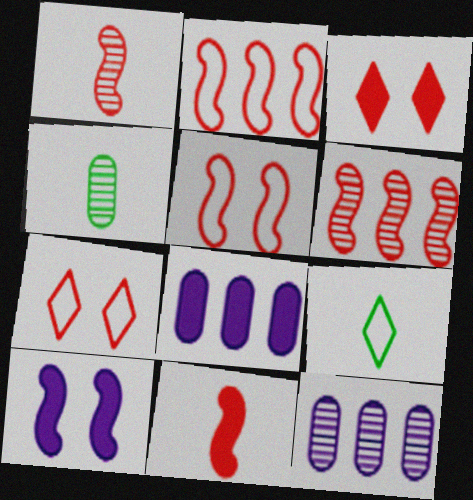[[5, 6, 11]]